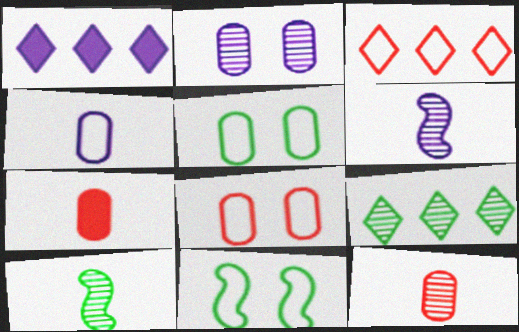[[1, 3, 9], 
[1, 8, 10], 
[1, 11, 12], 
[3, 4, 11]]